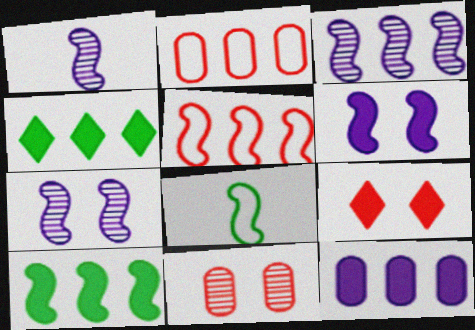[[1, 3, 7], 
[2, 3, 4], 
[3, 5, 10]]